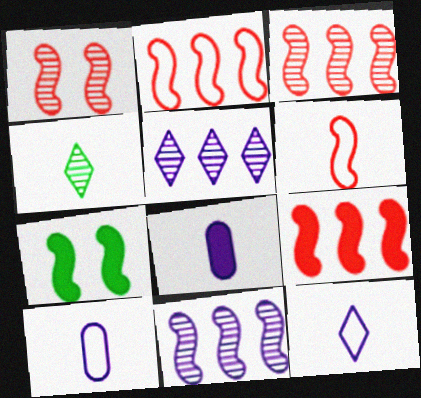[[1, 6, 9], 
[2, 3, 9], 
[4, 6, 8], 
[6, 7, 11]]